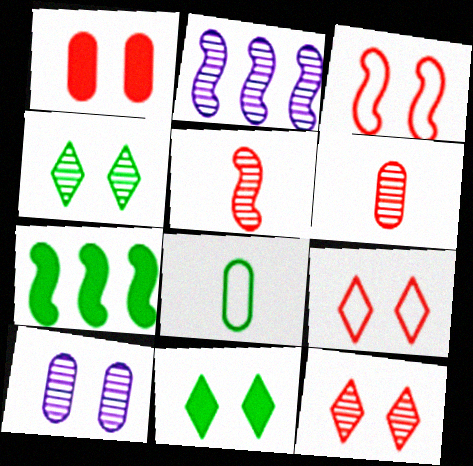[[1, 3, 12], 
[2, 4, 6], 
[3, 10, 11], 
[4, 7, 8]]